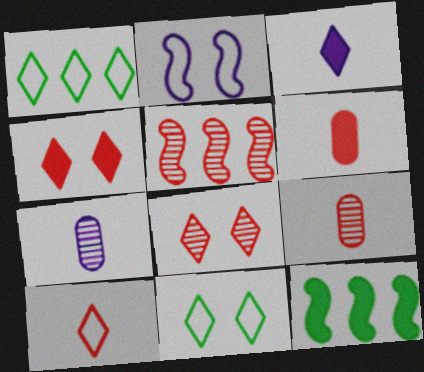[[1, 3, 8], 
[5, 8, 9]]